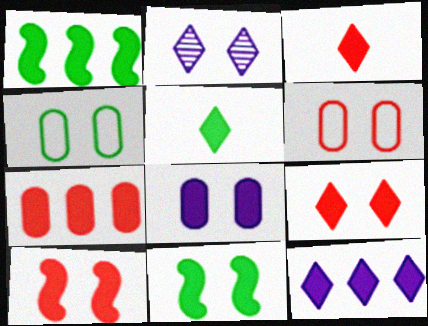[[1, 3, 8], 
[1, 7, 12], 
[2, 4, 10], 
[2, 6, 11], 
[3, 7, 10], 
[5, 9, 12], 
[8, 9, 11]]